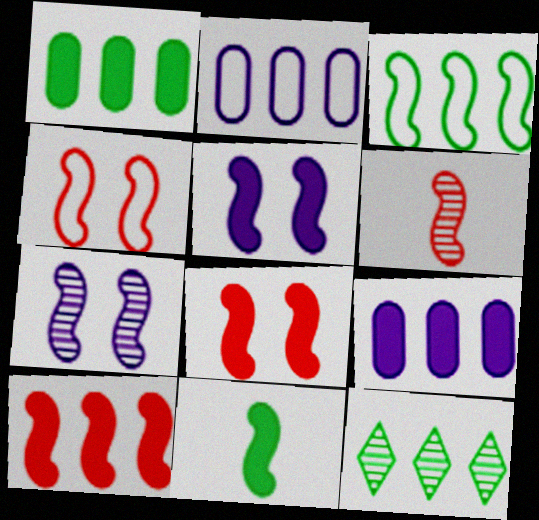[[1, 3, 12], 
[2, 10, 12], 
[3, 5, 6], 
[4, 6, 10], 
[5, 10, 11]]